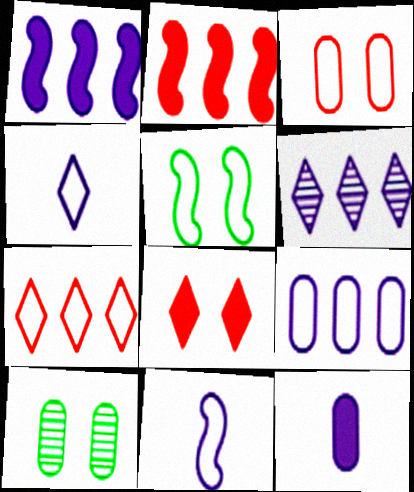[[1, 6, 9], 
[2, 4, 10]]